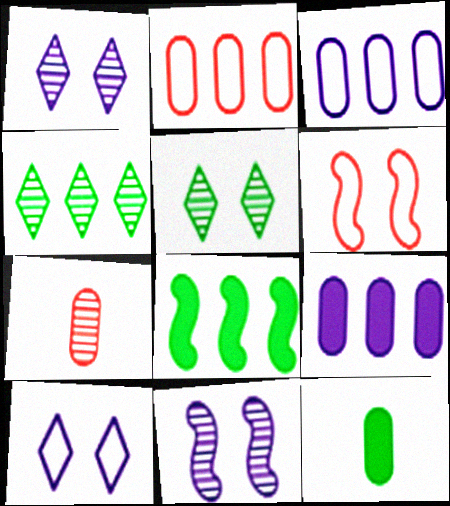[[4, 7, 11], 
[7, 8, 10]]